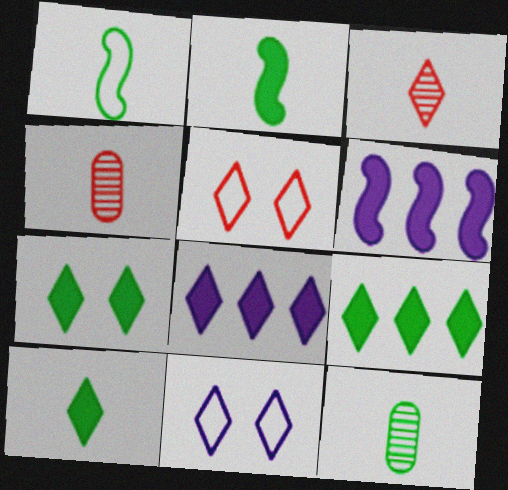[[1, 10, 12], 
[3, 9, 11], 
[5, 6, 12], 
[7, 9, 10]]